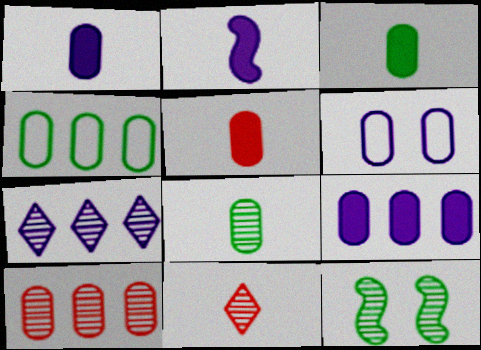[[1, 3, 5], 
[2, 6, 7], 
[3, 6, 10], 
[4, 9, 10]]